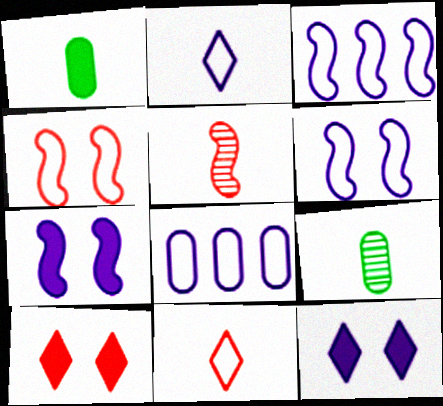[[1, 2, 5], 
[2, 6, 8], 
[3, 9, 10]]